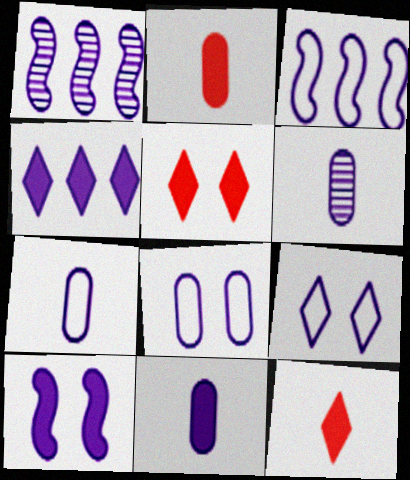[[1, 9, 11], 
[3, 7, 9], 
[4, 10, 11], 
[6, 7, 11]]